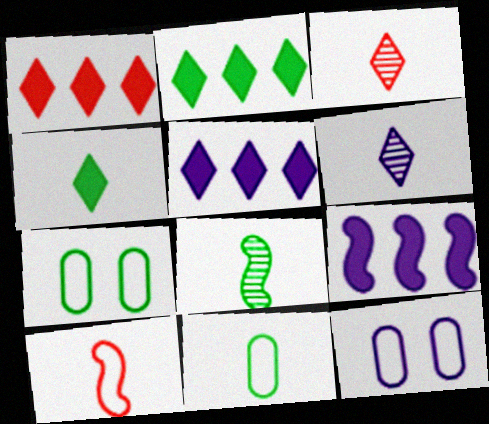[[1, 2, 5], 
[1, 8, 12], 
[2, 7, 8], 
[3, 7, 9], 
[4, 8, 11], 
[6, 9, 12]]